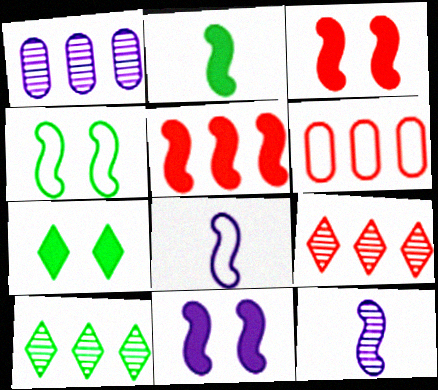[[2, 5, 11], 
[4, 5, 12], 
[5, 6, 9], 
[6, 7, 12]]